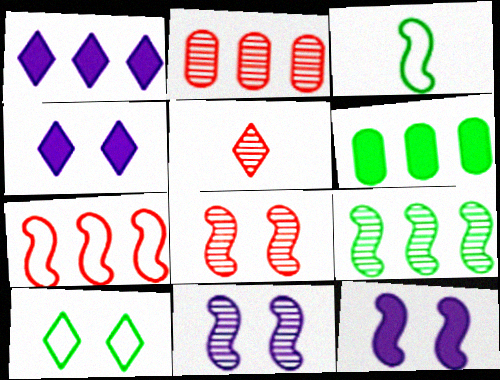[[1, 5, 10], 
[2, 3, 4], 
[2, 5, 8]]